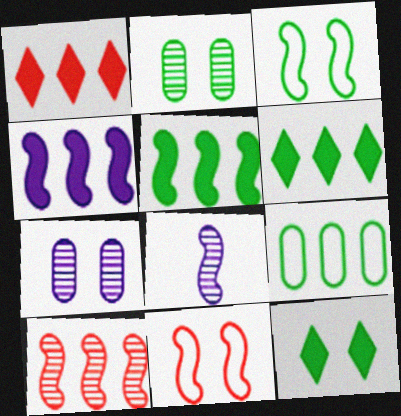[[2, 3, 12], 
[5, 8, 11], 
[7, 11, 12]]